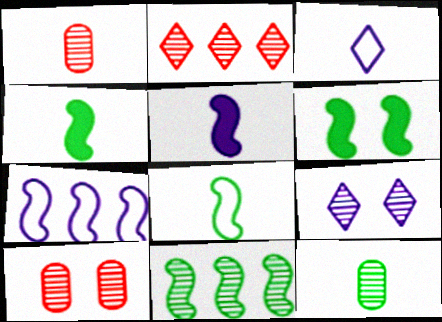[[1, 3, 4], 
[1, 9, 11], 
[6, 8, 11]]